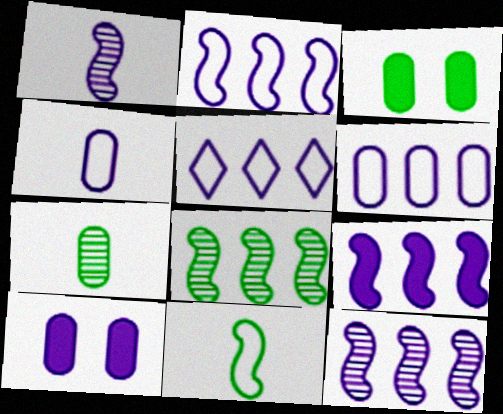[[1, 5, 10], 
[2, 5, 6], 
[2, 9, 12]]